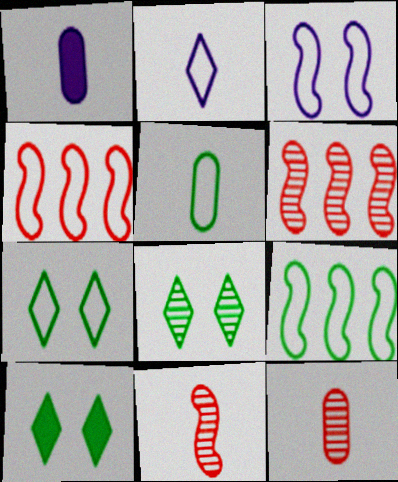[[1, 4, 8], 
[1, 5, 12], 
[1, 6, 7], 
[5, 7, 9], 
[7, 8, 10]]